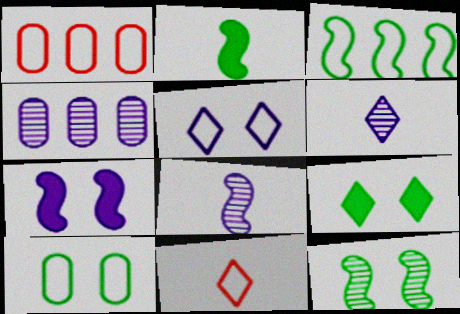[[1, 8, 9], 
[2, 3, 12], 
[9, 10, 12]]